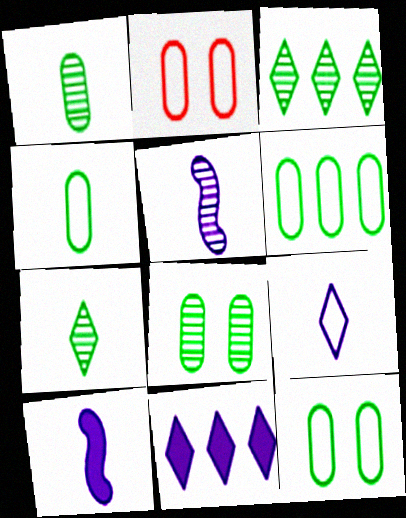[[2, 3, 10], 
[4, 6, 12]]